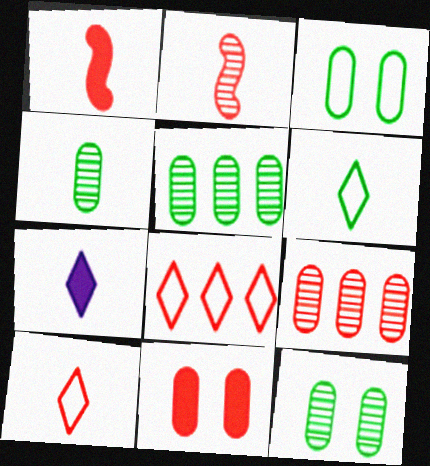[[2, 8, 11], 
[4, 5, 12]]